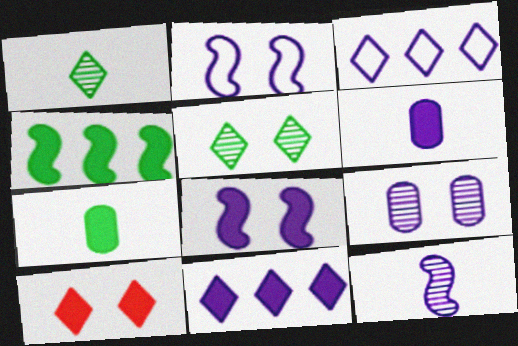[[1, 3, 10], 
[4, 6, 10], 
[6, 8, 11]]